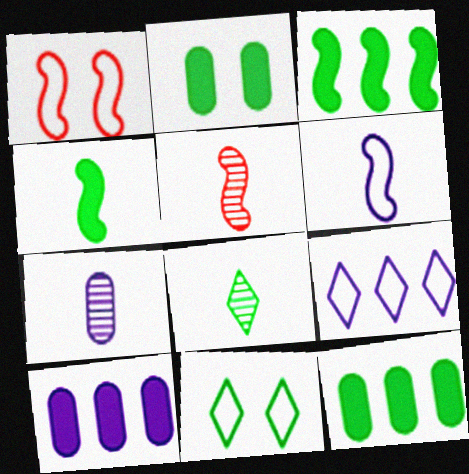[[1, 8, 10], 
[2, 5, 9], 
[4, 5, 6], 
[5, 7, 8], 
[5, 10, 11]]